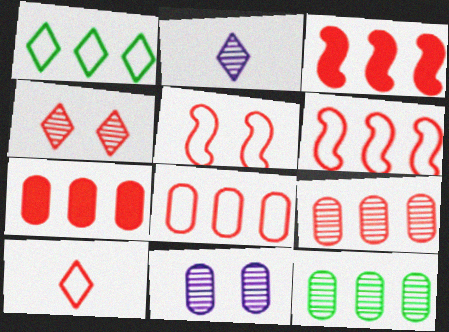[[5, 8, 10], 
[7, 8, 9]]